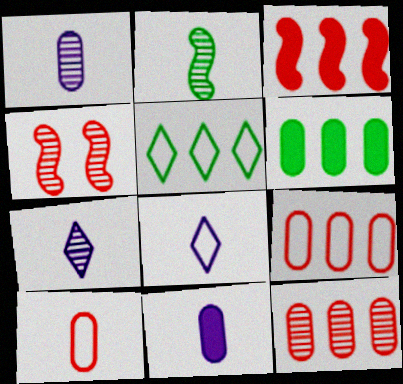[[4, 5, 11], 
[4, 6, 8]]